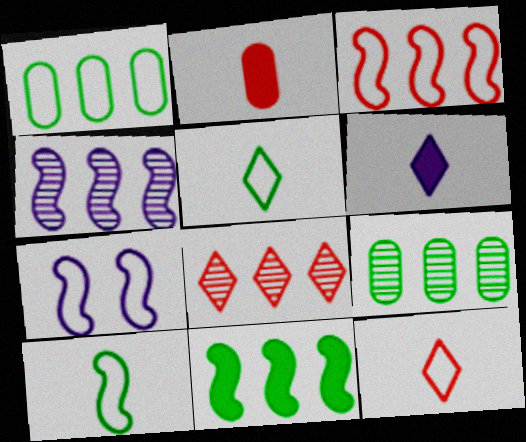[[1, 7, 12], 
[3, 4, 11], 
[3, 7, 10], 
[4, 8, 9]]